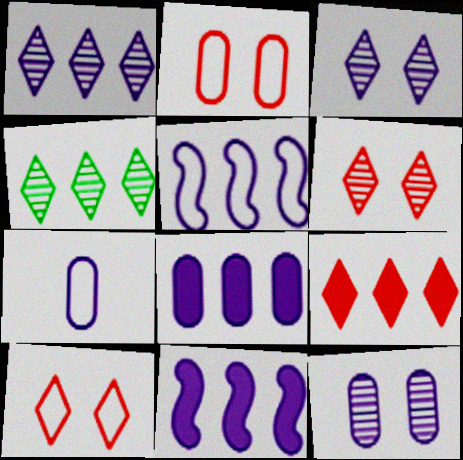[[1, 5, 8], 
[3, 7, 11], 
[7, 8, 12]]